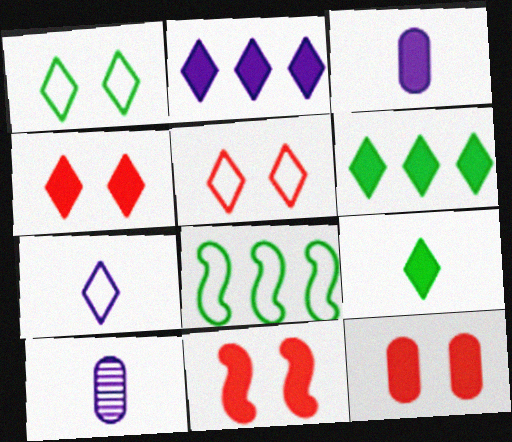[[2, 4, 9], 
[3, 6, 11], 
[4, 8, 10], 
[4, 11, 12]]